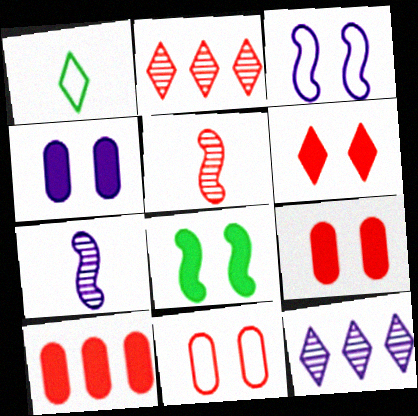[[1, 6, 12], 
[4, 6, 8]]